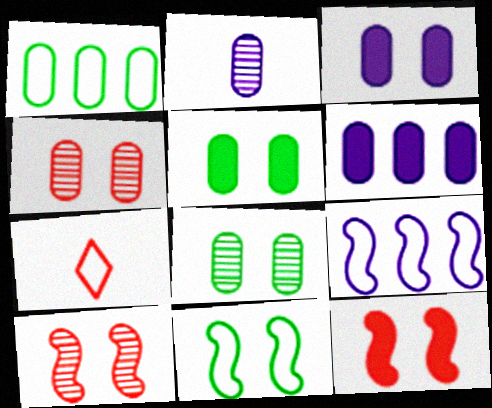[]